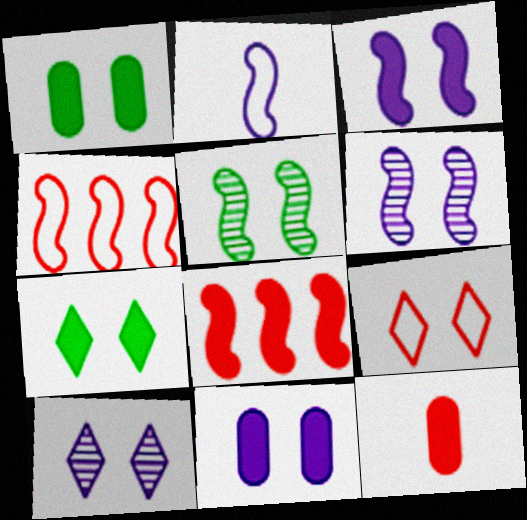[[1, 6, 9], 
[2, 5, 8], 
[5, 9, 11], 
[7, 9, 10]]